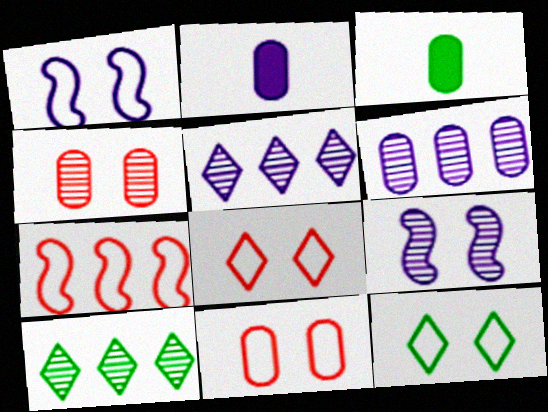[[1, 2, 5], 
[1, 11, 12], 
[3, 6, 11]]